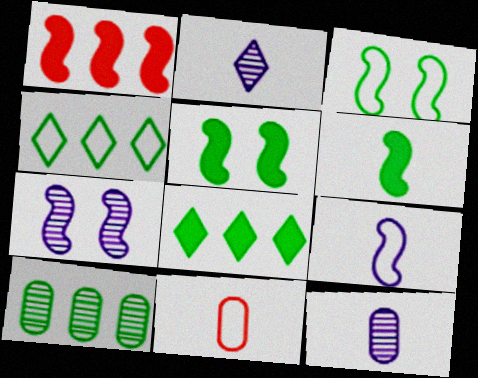[[2, 6, 11], 
[7, 8, 11]]